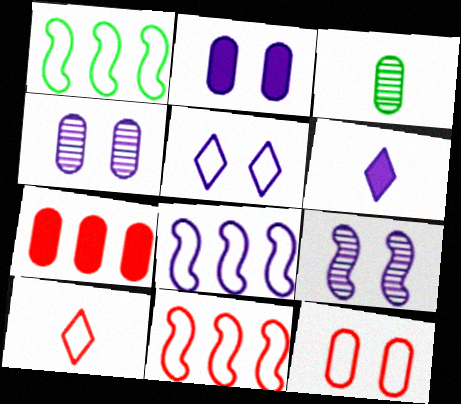[[1, 8, 11], 
[2, 5, 9], 
[4, 6, 8], 
[10, 11, 12]]